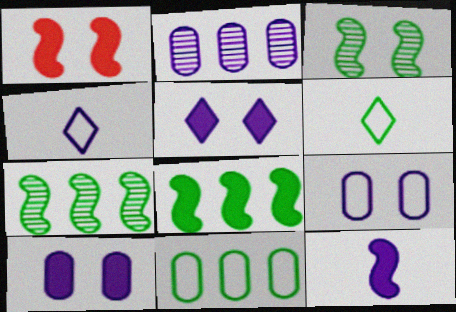[[1, 2, 6], 
[1, 8, 12]]